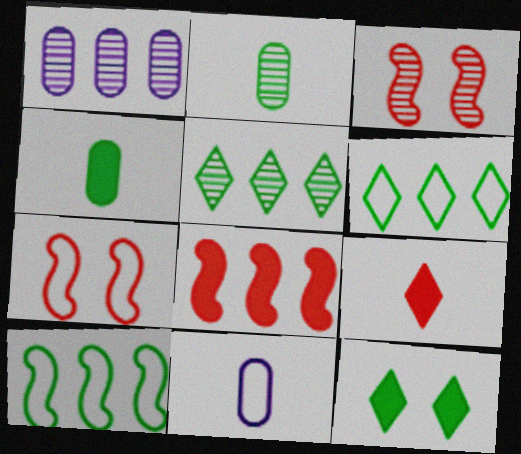[[1, 6, 8], 
[2, 10, 12], 
[6, 7, 11]]